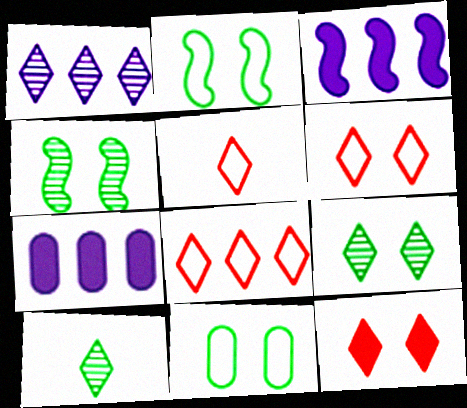[[4, 5, 7], 
[5, 6, 8]]